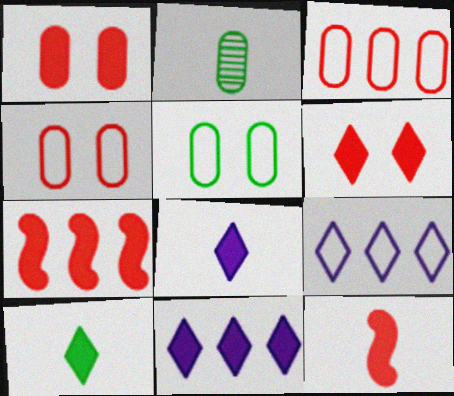[[6, 10, 11]]